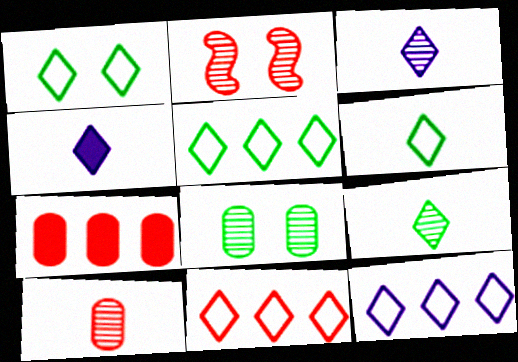[[1, 5, 6], 
[5, 11, 12]]